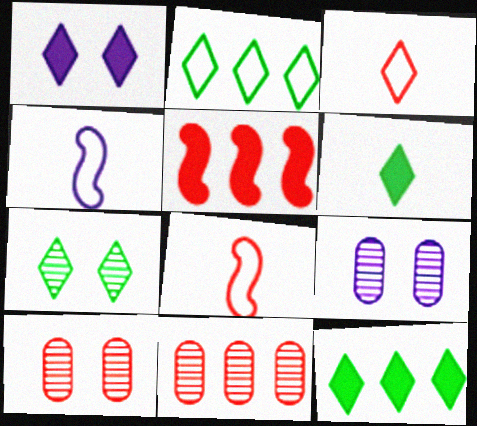[[2, 6, 7], 
[3, 5, 10], 
[4, 10, 12], 
[8, 9, 12]]